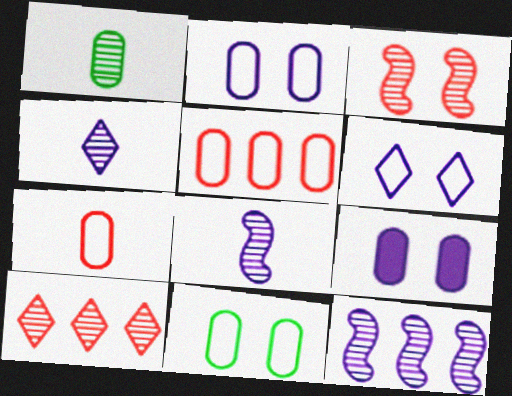[[1, 5, 9]]